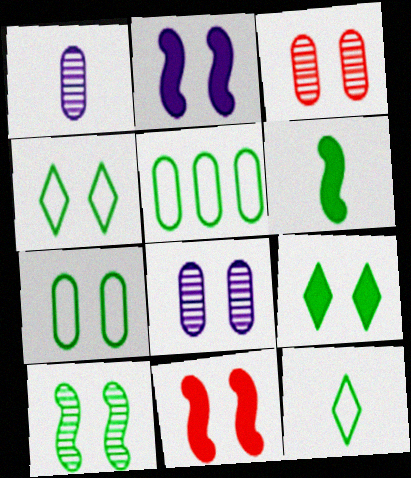[[2, 3, 4], 
[4, 8, 11], 
[7, 9, 10]]